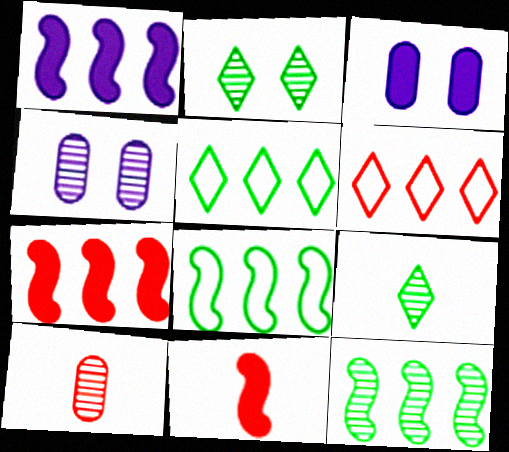[[4, 5, 11]]